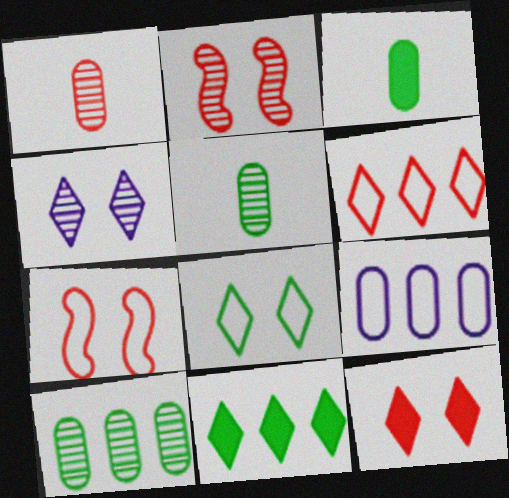[[4, 8, 12]]